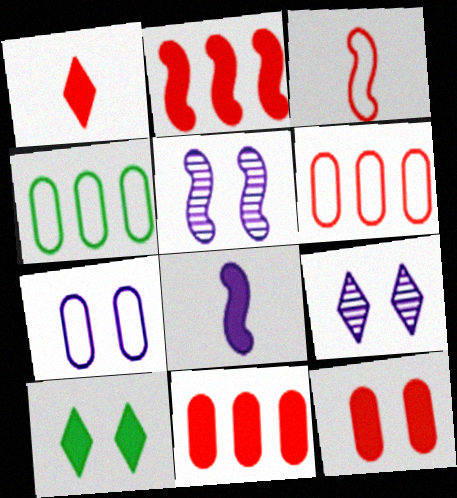[[1, 2, 12], 
[1, 4, 5], 
[8, 10, 11]]